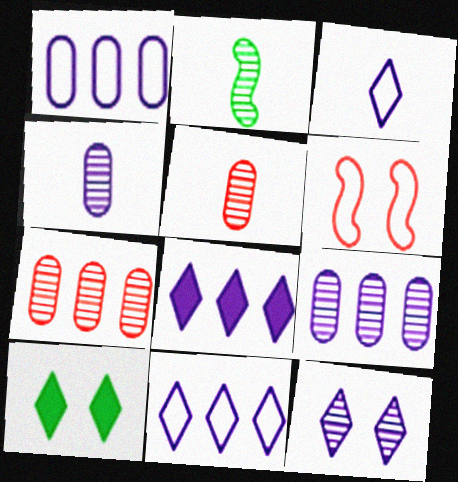[[2, 7, 12], 
[3, 8, 12]]